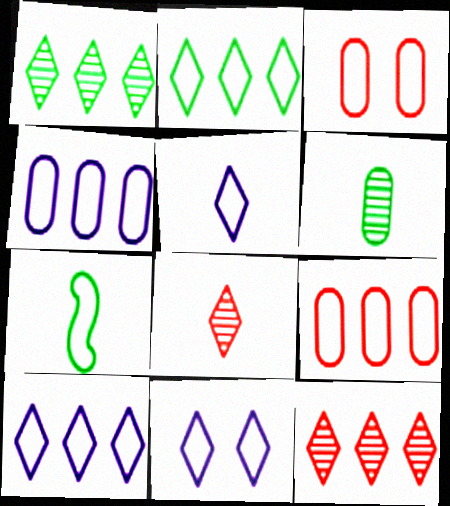[[3, 7, 10], 
[5, 10, 11], 
[7, 9, 11]]